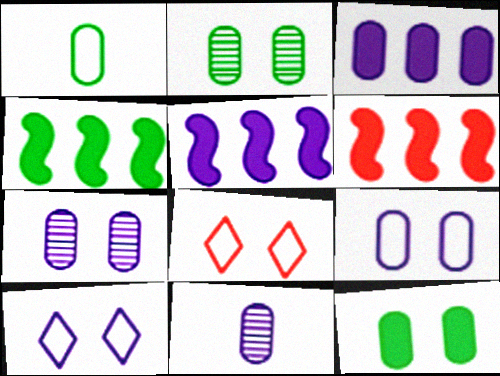[[3, 9, 11], 
[4, 5, 6], 
[4, 8, 11], 
[5, 10, 11]]